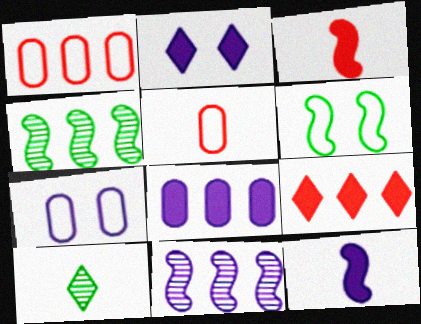[[2, 4, 5], 
[2, 8, 12], 
[3, 6, 11], 
[5, 10, 12]]